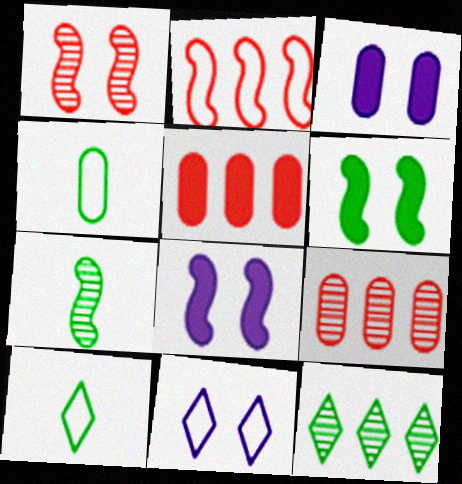[[2, 4, 11], 
[2, 7, 8], 
[3, 4, 9], 
[4, 6, 12], 
[5, 7, 11], 
[8, 9, 10]]